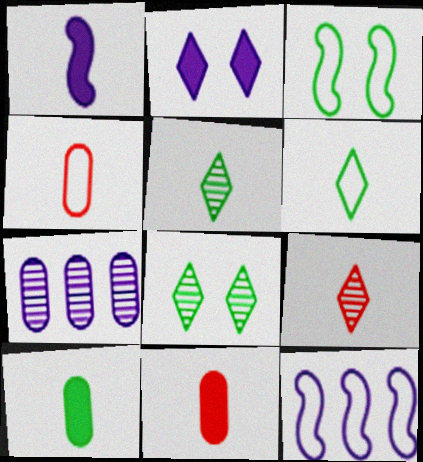[[1, 4, 5], 
[8, 11, 12]]